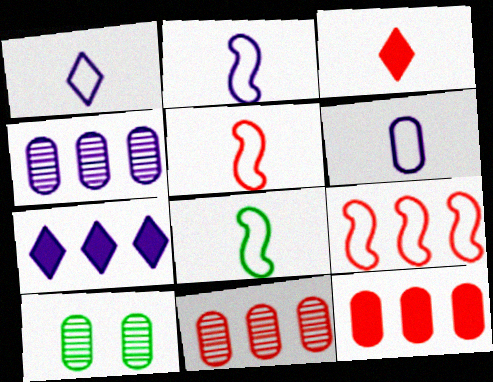[[1, 2, 6], 
[2, 5, 8], 
[5, 7, 10], 
[6, 10, 12]]